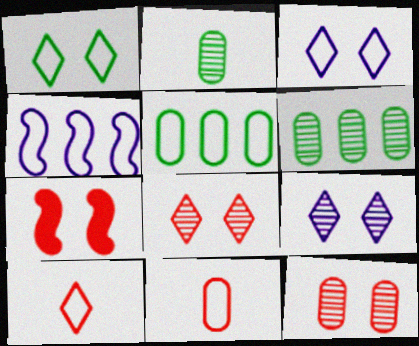[[1, 4, 11]]